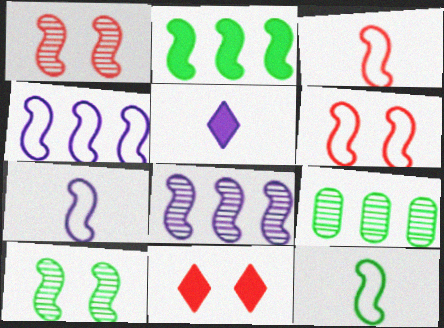[[1, 2, 7], 
[2, 10, 12], 
[3, 7, 12], 
[4, 6, 12], 
[5, 6, 9], 
[7, 9, 11]]